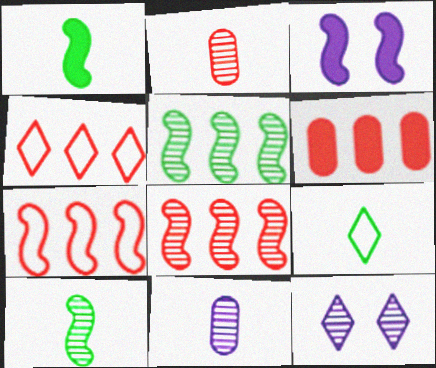[[2, 5, 12], 
[3, 7, 10], 
[4, 6, 8]]